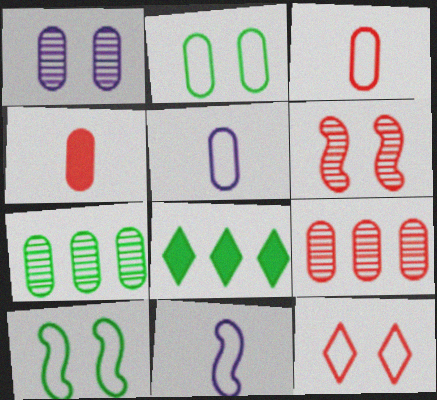[[5, 6, 8]]